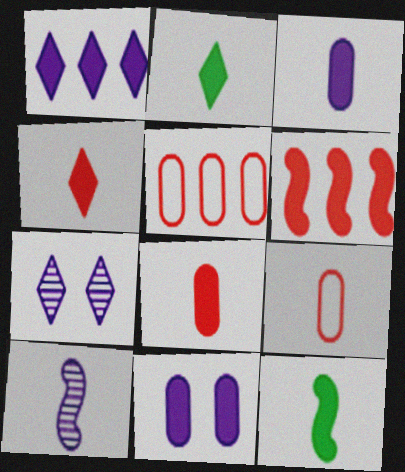[[2, 6, 11], 
[2, 9, 10], 
[3, 4, 12], 
[5, 7, 12]]